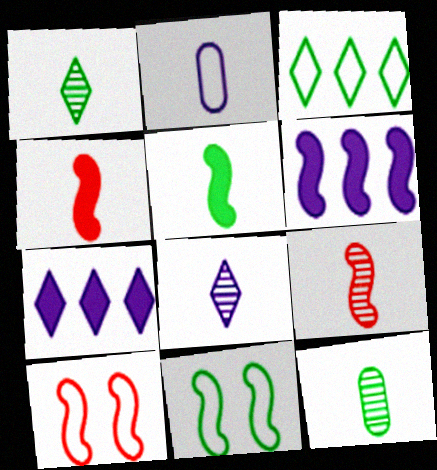[[1, 2, 4], 
[2, 3, 10], 
[6, 9, 11], 
[7, 10, 12], 
[8, 9, 12]]